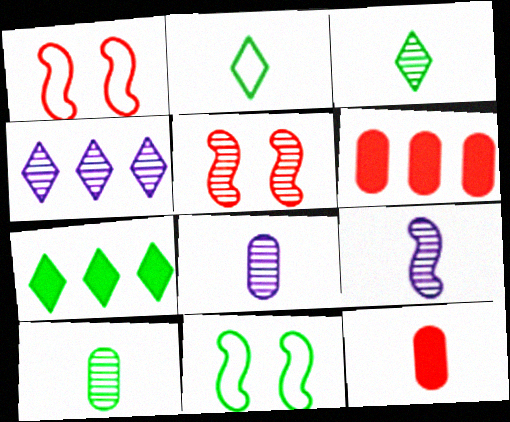[[1, 7, 8], 
[2, 9, 12], 
[4, 5, 10], 
[4, 11, 12], 
[7, 10, 11]]